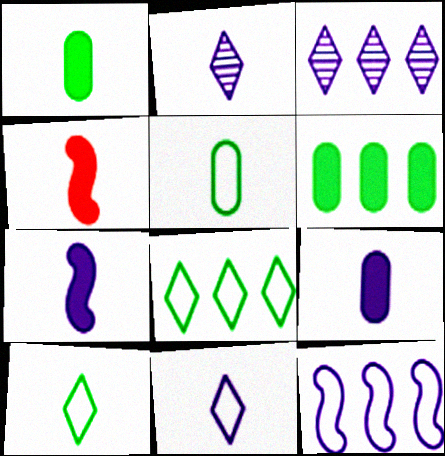[[2, 4, 5]]